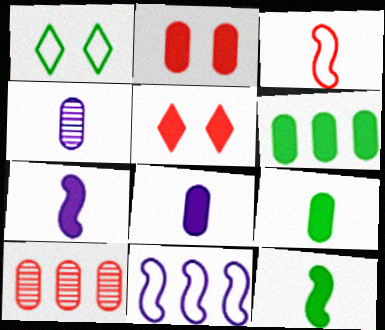[[1, 7, 10], 
[2, 6, 8], 
[3, 5, 10], 
[5, 6, 7]]